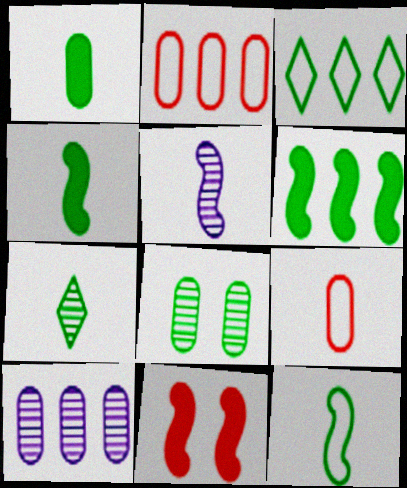[[1, 7, 12], 
[3, 4, 8]]